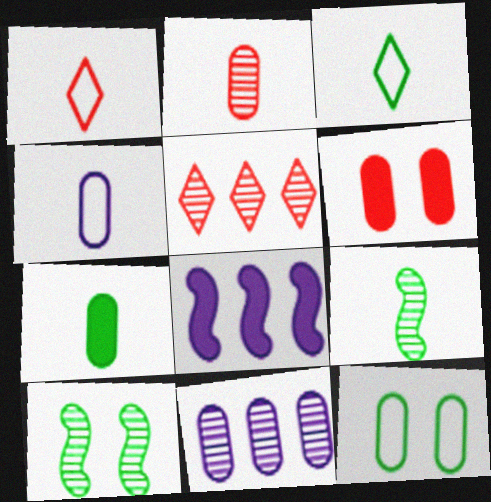[[2, 4, 7], 
[3, 7, 9]]